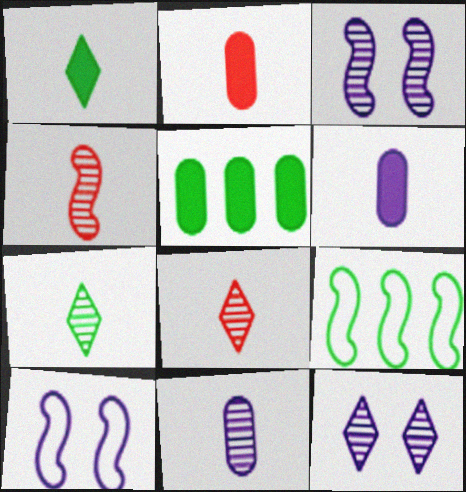[[2, 9, 12], 
[4, 7, 11], 
[5, 8, 10]]